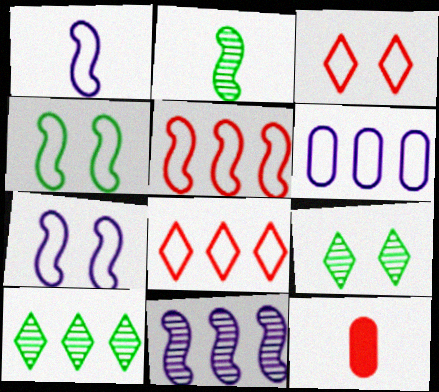[[1, 4, 5], 
[7, 10, 12]]